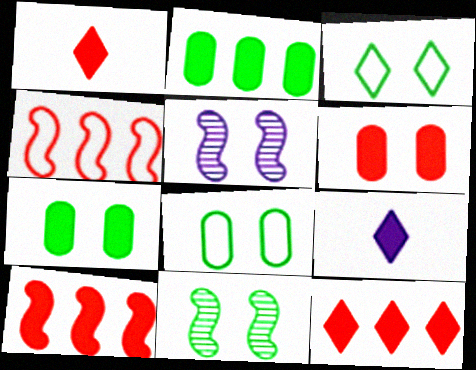[[1, 6, 10], 
[3, 5, 6], 
[3, 7, 11], 
[7, 9, 10]]